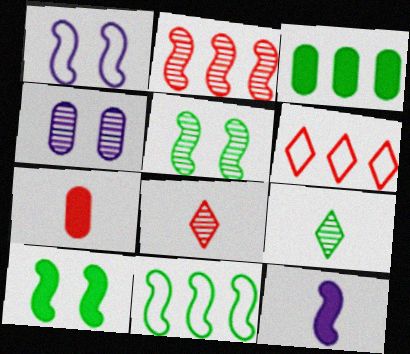[[1, 3, 8], 
[2, 4, 9]]